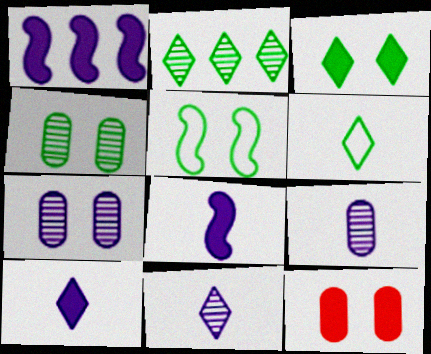[[2, 3, 6], 
[3, 4, 5]]